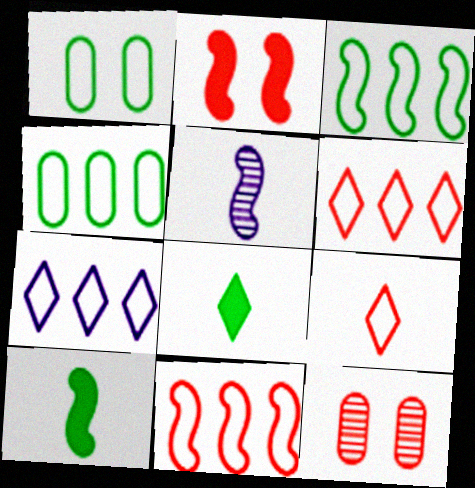[[2, 3, 5], 
[4, 7, 11], 
[7, 10, 12]]